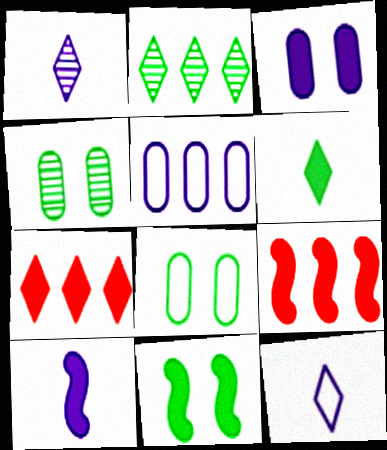[[1, 8, 9], 
[2, 5, 9], 
[3, 6, 9], 
[4, 9, 12], 
[9, 10, 11]]